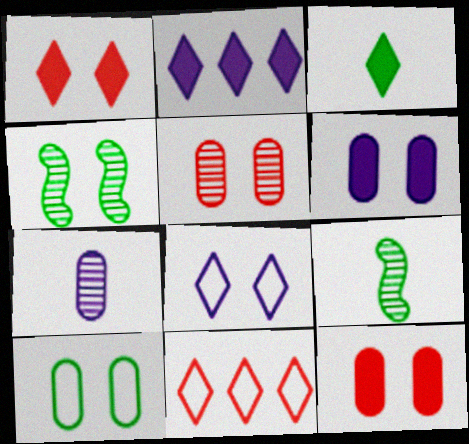[[1, 2, 3], 
[4, 8, 12], 
[5, 6, 10], 
[6, 9, 11]]